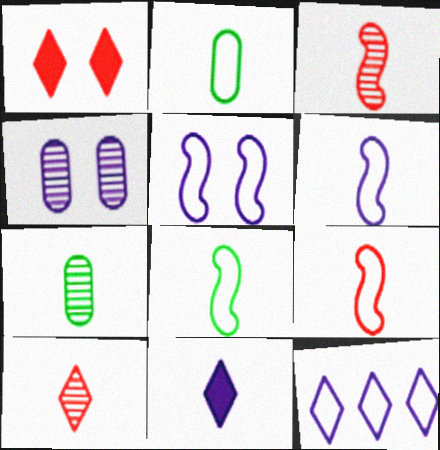[[2, 3, 11], 
[6, 8, 9], 
[7, 9, 11]]